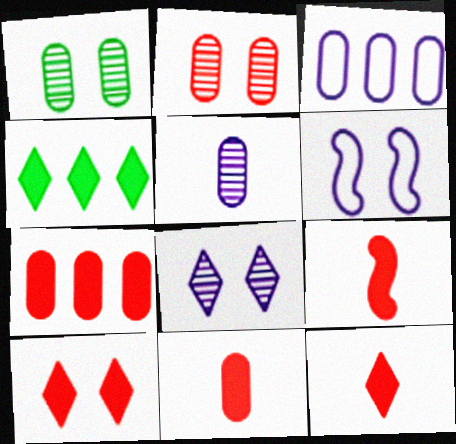[[1, 3, 11], 
[1, 6, 10], 
[7, 9, 10], 
[9, 11, 12]]